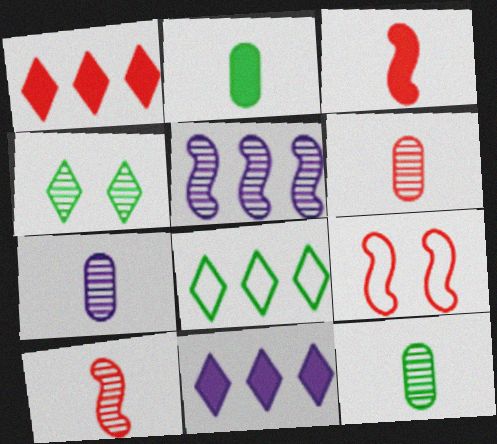[[1, 6, 9], 
[4, 5, 6], 
[6, 7, 12], 
[9, 11, 12]]